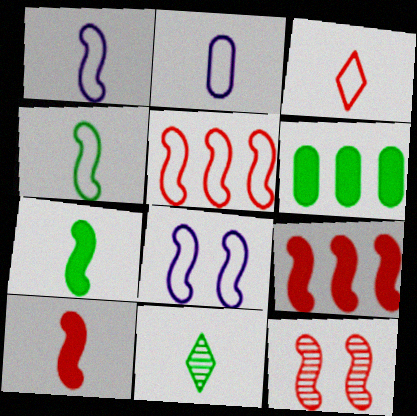[[2, 3, 4], 
[2, 10, 11], 
[4, 5, 8], 
[5, 10, 12]]